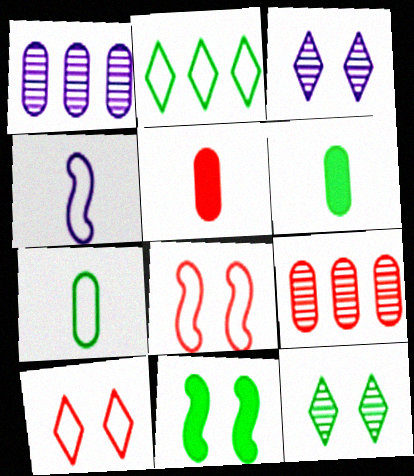[]